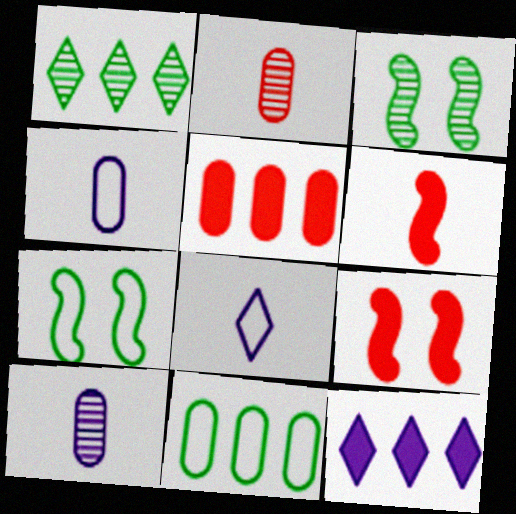[[1, 4, 9], 
[2, 7, 12], 
[3, 5, 8]]